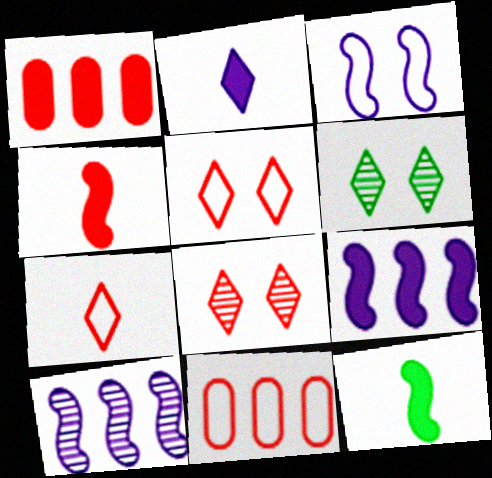[[4, 8, 11]]